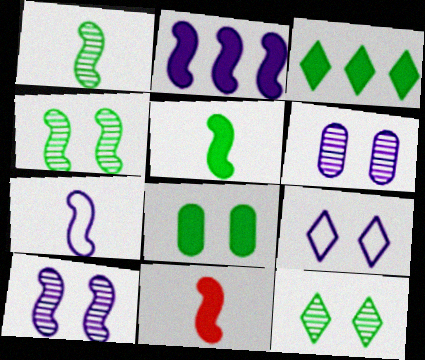[[1, 7, 11], 
[2, 7, 10], 
[3, 5, 8]]